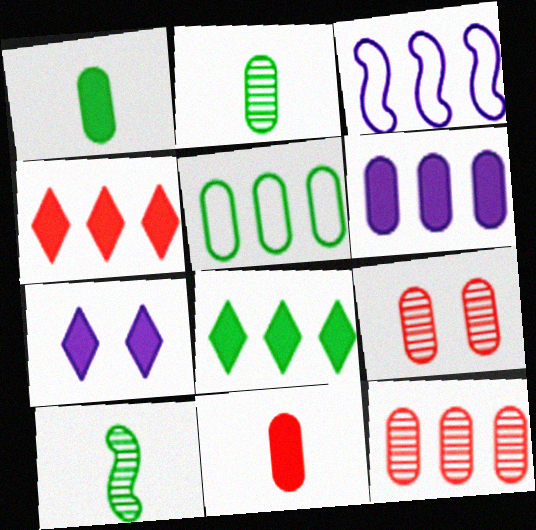[[3, 8, 12], 
[5, 6, 12]]